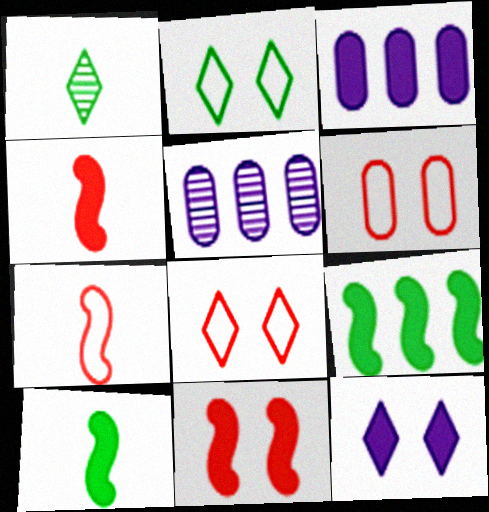[[2, 4, 5], 
[5, 8, 10]]